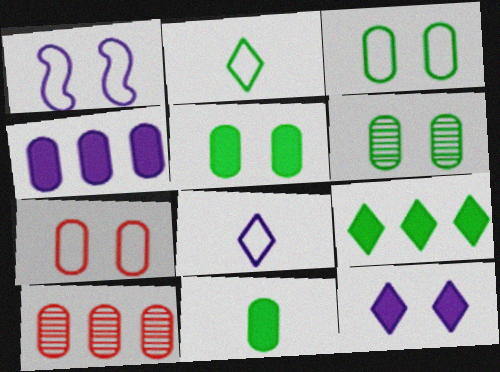[[3, 5, 6]]